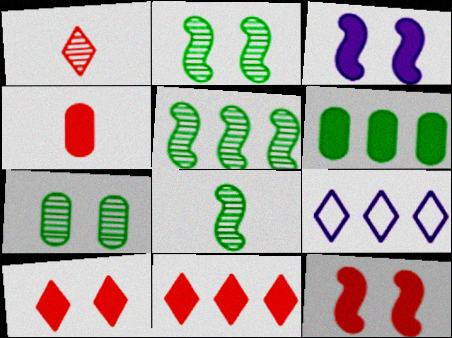[[2, 4, 9], 
[2, 5, 8], 
[4, 11, 12]]